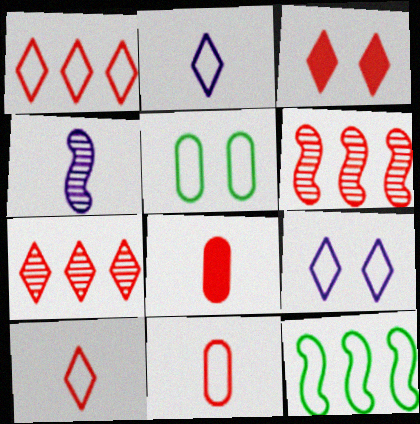[[3, 6, 11], 
[3, 7, 10], 
[9, 11, 12]]